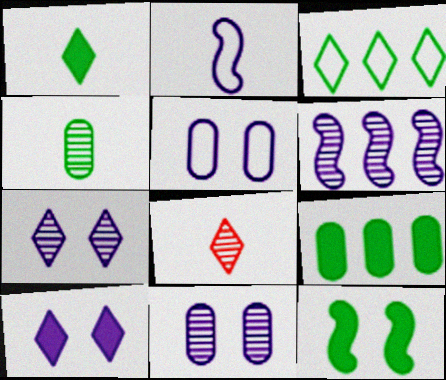[[1, 9, 12], 
[3, 4, 12], 
[3, 8, 10]]